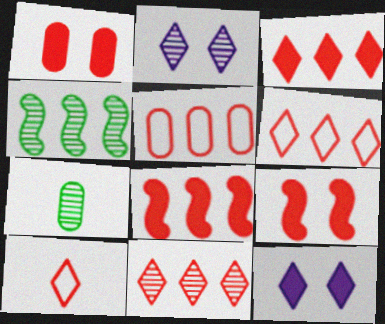[[3, 6, 11], 
[5, 8, 11]]